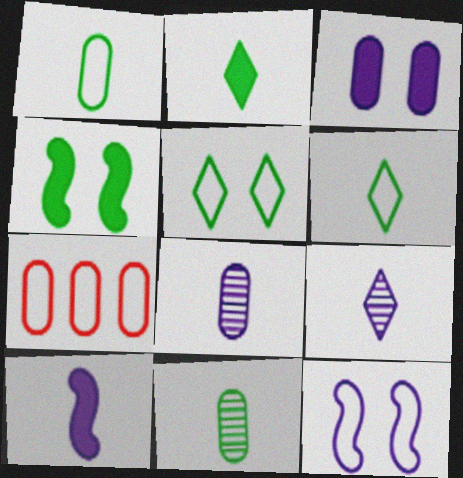[[3, 7, 11], 
[4, 7, 9], 
[6, 7, 12]]